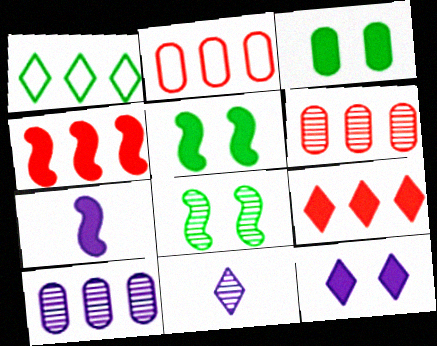[[1, 4, 10], 
[2, 5, 11], 
[3, 7, 9], 
[4, 5, 7], 
[6, 8, 11]]